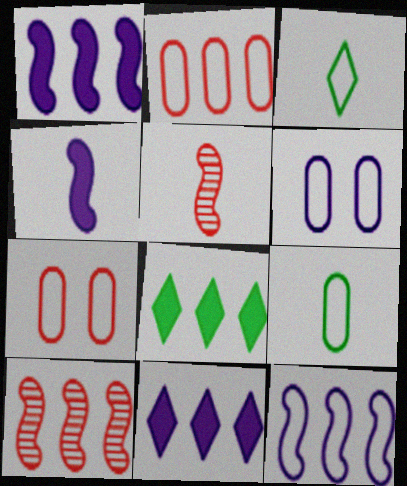[[2, 6, 9], 
[3, 7, 12], 
[5, 6, 8]]